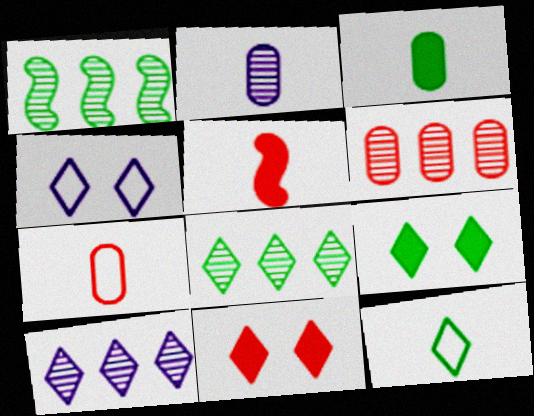[[1, 6, 10], 
[2, 3, 7], 
[2, 5, 12], 
[8, 9, 12], 
[10, 11, 12]]